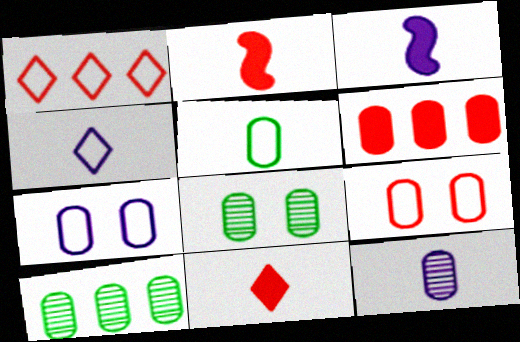[[1, 3, 8], 
[3, 4, 12]]